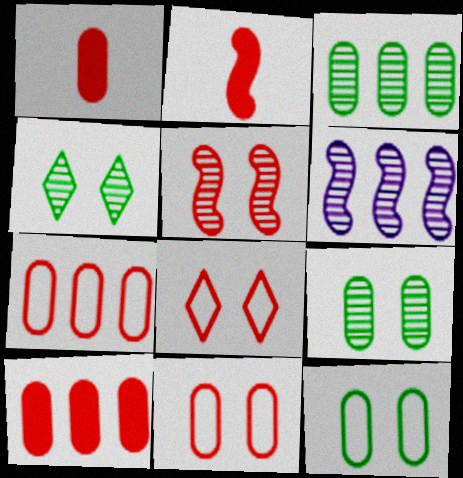[]